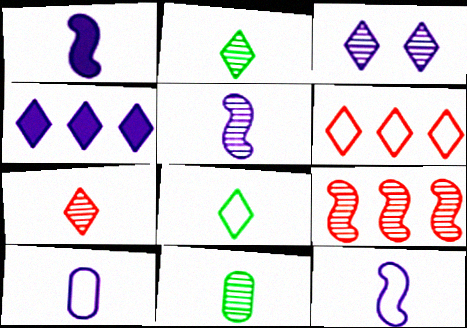[[1, 5, 12], 
[3, 9, 11], 
[5, 7, 11]]